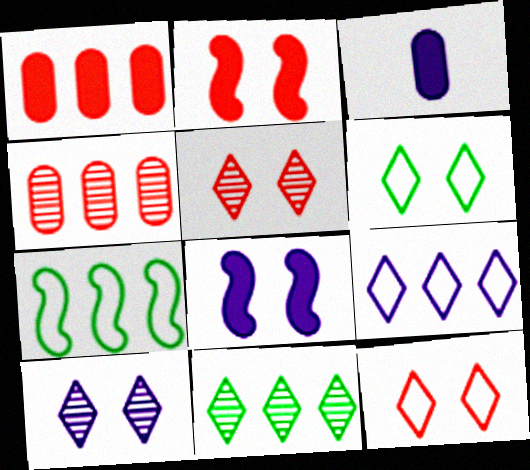[[3, 5, 7]]